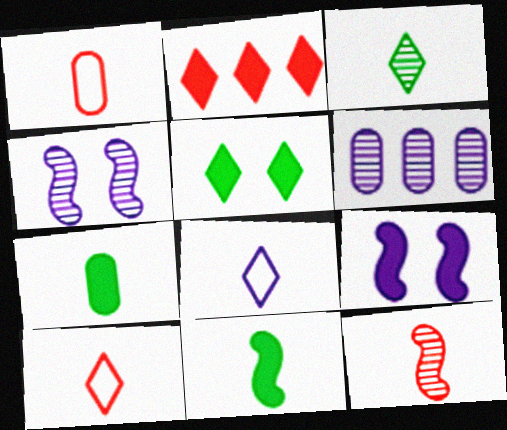[[2, 7, 9], 
[6, 8, 9], 
[7, 8, 12]]